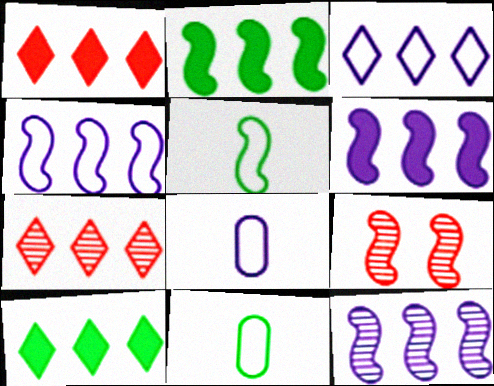[[3, 7, 10], 
[4, 6, 12], 
[5, 6, 9], 
[8, 9, 10]]